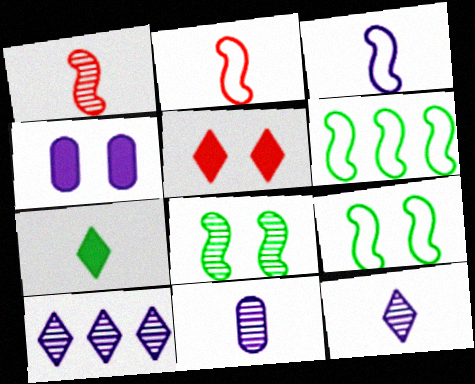[[2, 7, 11], 
[3, 4, 10], 
[5, 6, 11]]